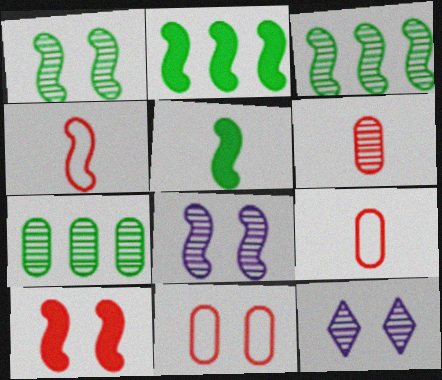[[2, 4, 8], 
[2, 9, 12], 
[3, 6, 12]]